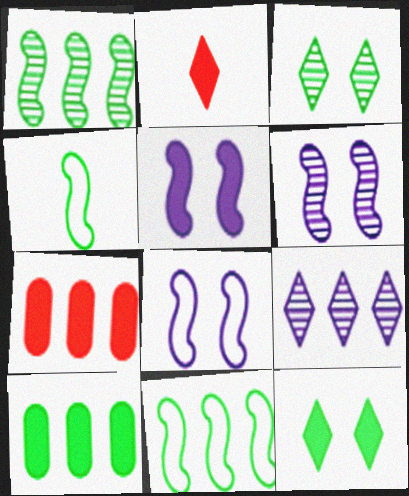[[2, 5, 10], 
[3, 4, 10], 
[5, 6, 8], 
[7, 9, 11]]